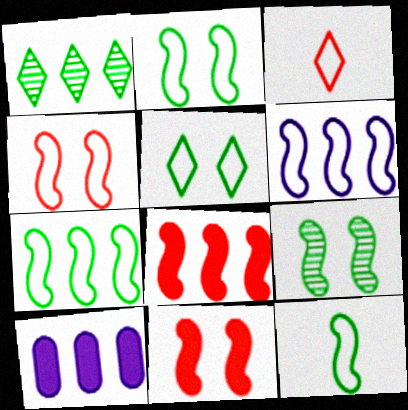[[2, 7, 12], 
[3, 9, 10], 
[4, 6, 12]]